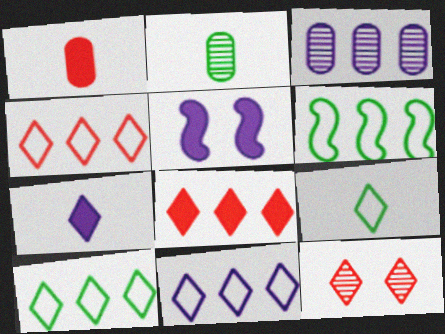[[2, 4, 5], 
[3, 6, 8], 
[4, 10, 11], 
[7, 10, 12]]